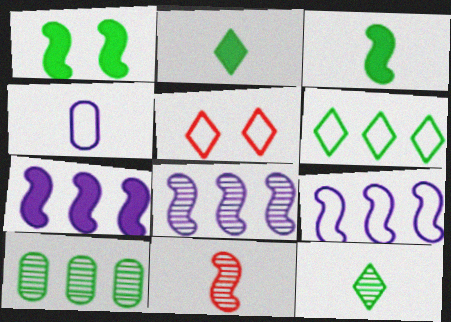[[1, 9, 11], 
[2, 4, 11], 
[7, 8, 9]]